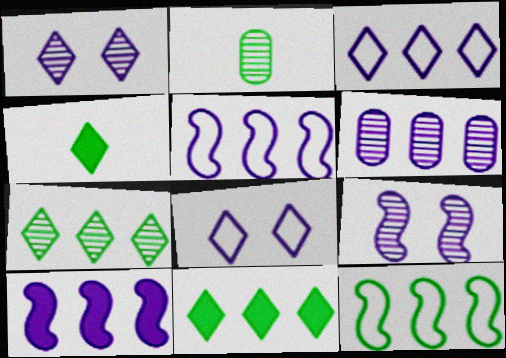[[3, 6, 10]]